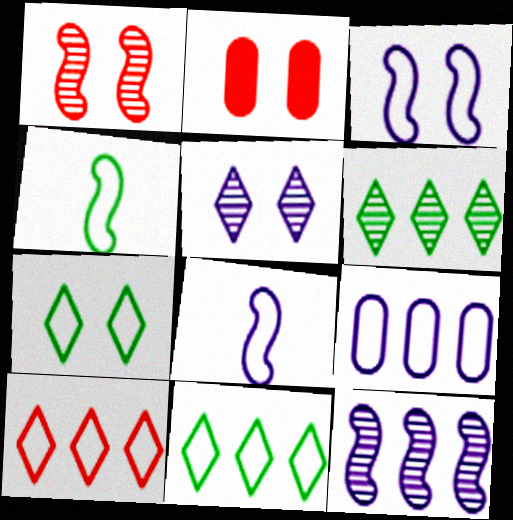[[2, 6, 8]]